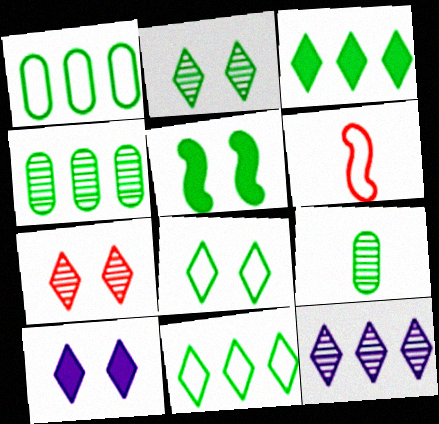[[4, 6, 10], 
[5, 9, 11], 
[7, 8, 10]]